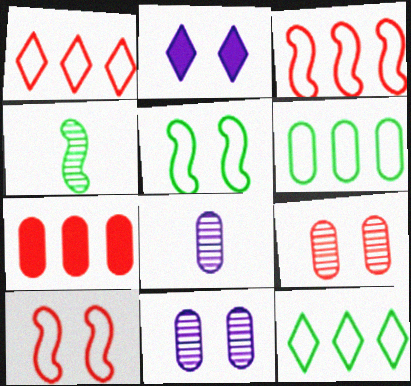[[2, 5, 9]]